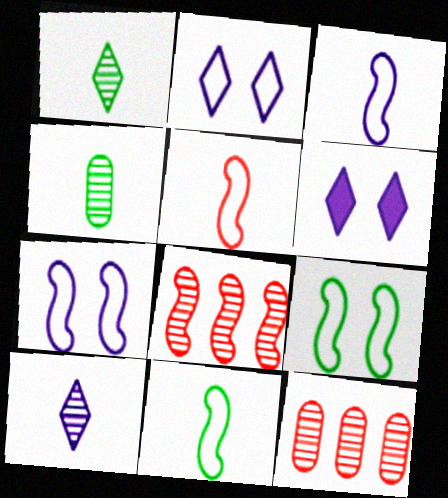[[3, 5, 11], 
[6, 11, 12]]